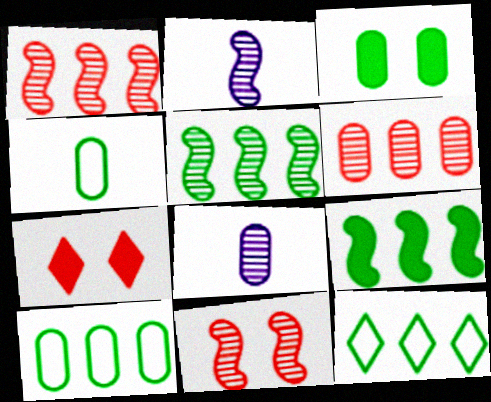[[2, 5, 11], 
[2, 7, 10]]